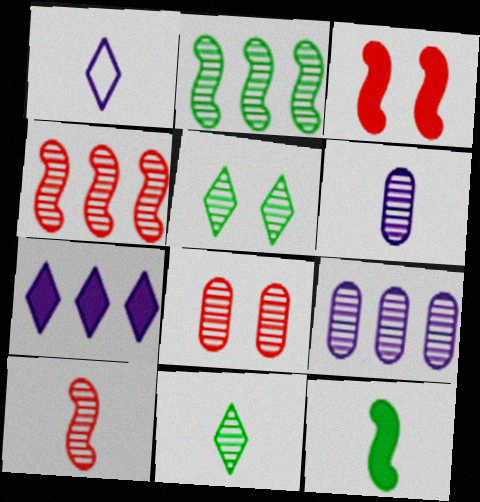[[4, 5, 6], 
[5, 9, 10], 
[6, 10, 11]]